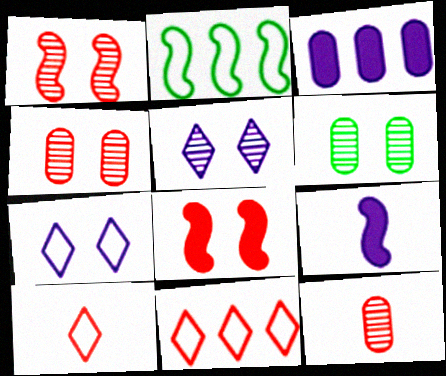[[1, 2, 9], 
[1, 5, 6], 
[6, 7, 8], 
[6, 9, 11], 
[8, 11, 12]]